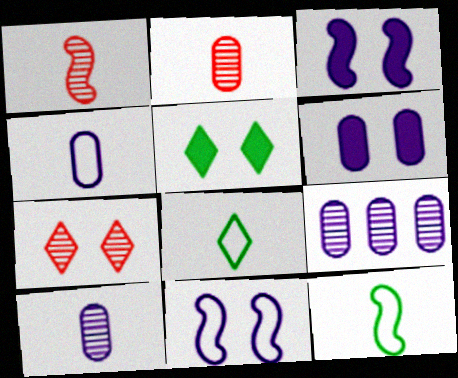[[4, 6, 9]]